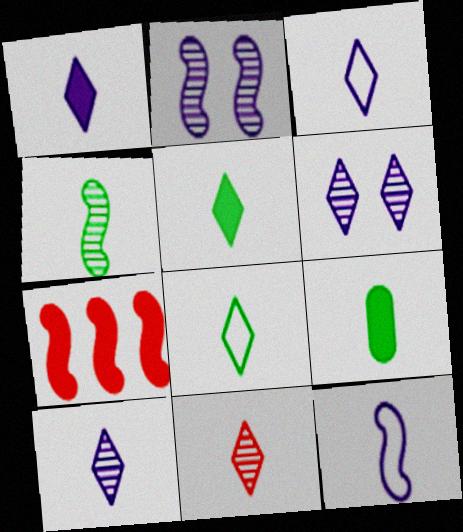[[1, 3, 10], 
[1, 8, 11], 
[3, 5, 11], 
[4, 8, 9], 
[9, 11, 12]]